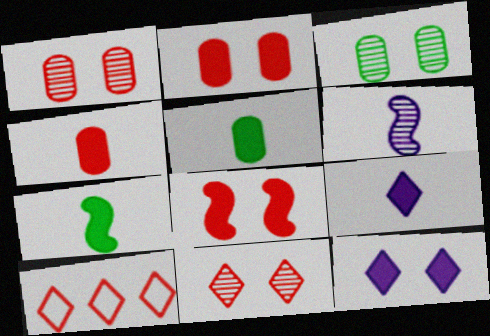[[4, 7, 9]]